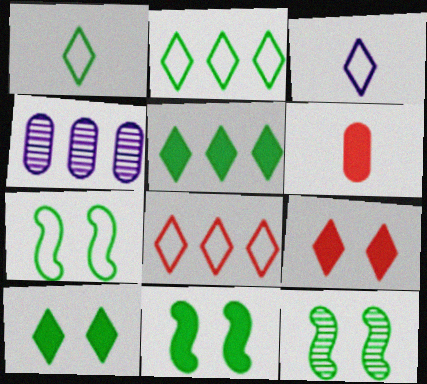[[7, 11, 12]]